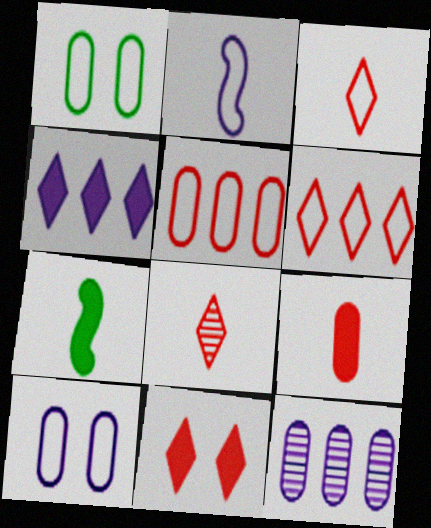[[1, 2, 6], 
[1, 9, 12], 
[6, 8, 11]]